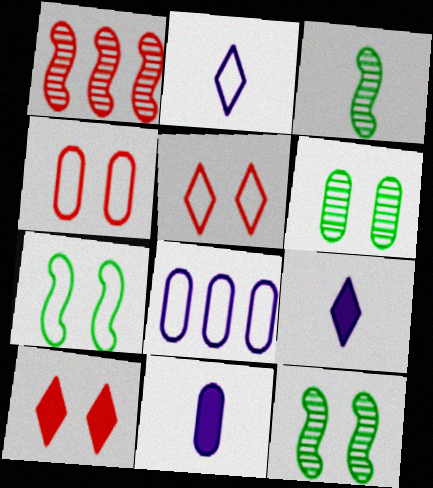[[3, 8, 10]]